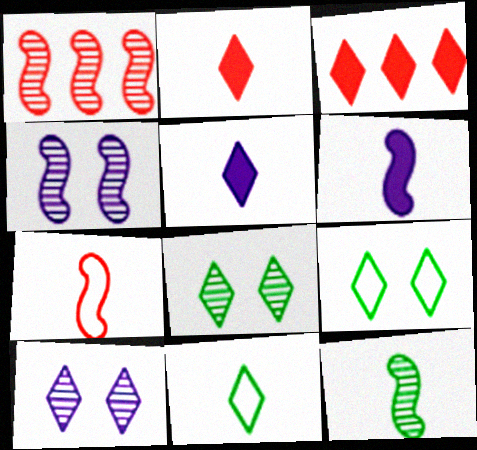[[1, 4, 12], 
[3, 10, 11], 
[6, 7, 12]]